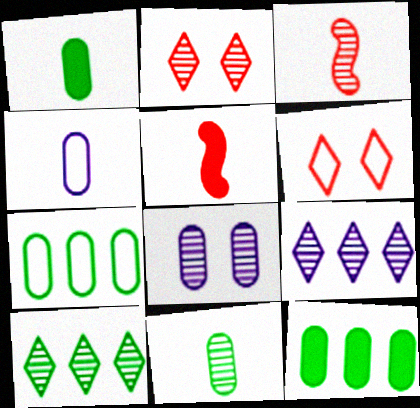[[3, 8, 10]]